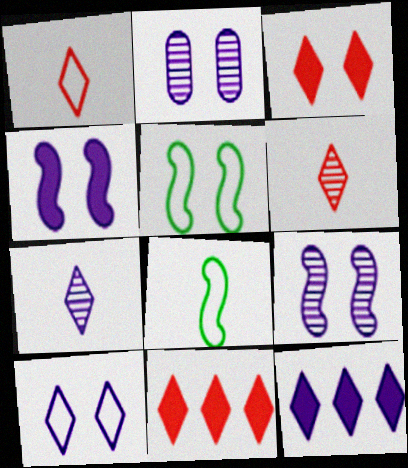[[2, 3, 5], 
[2, 4, 10], 
[2, 8, 11], 
[7, 10, 12]]